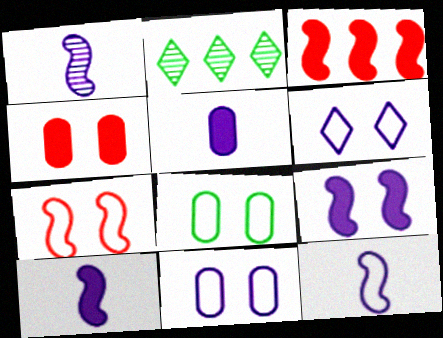[[1, 10, 12], 
[2, 4, 12], 
[2, 5, 7], 
[6, 7, 8]]